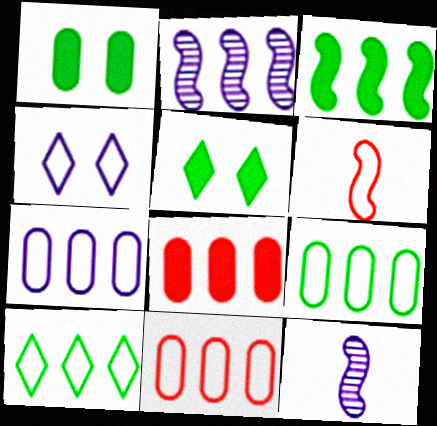[[2, 8, 10], 
[4, 6, 9], 
[5, 11, 12], 
[7, 9, 11]]